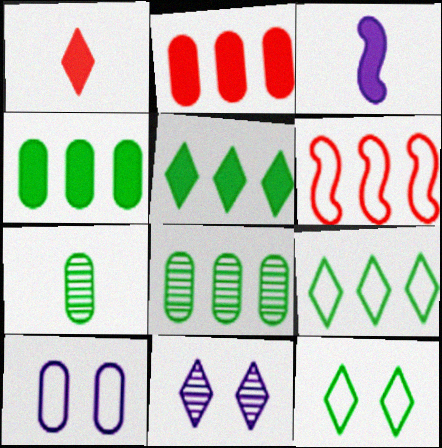[[1, 9, 11], 
[2, 7, 10]]